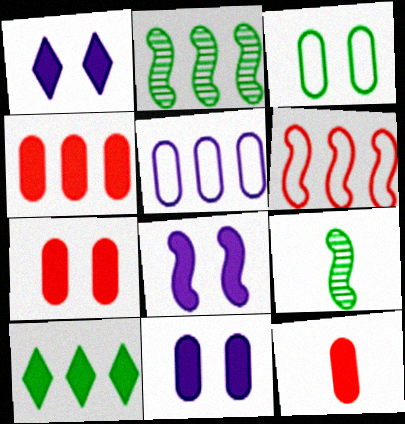[[1, 8, 11], 
[3, 9, 10], 
[4, 7, 12], 
[6, 8, 9], 
[8, 10, 12]]